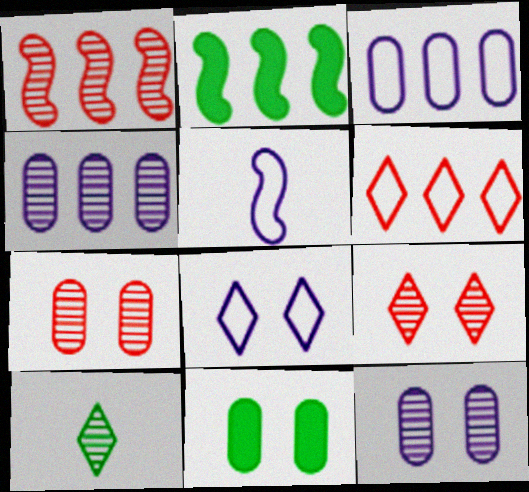[[1, 10, 12], 
[2, 4, 6], 
[3, 5, 8]]